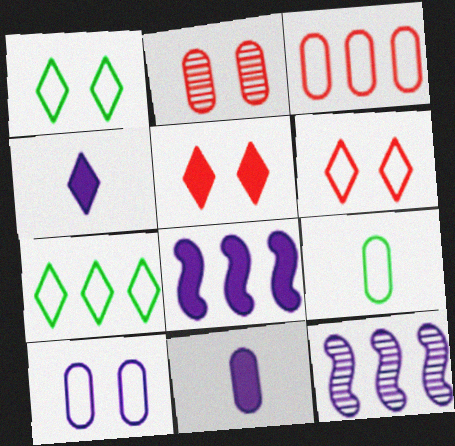[[3, 9, 10], 
[4, 10, 12], 
[5, 9, 12]]